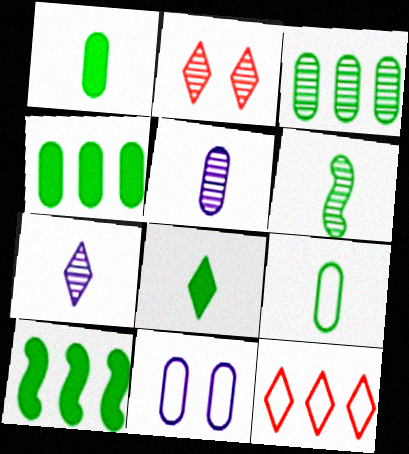[[6, 8, 9]]